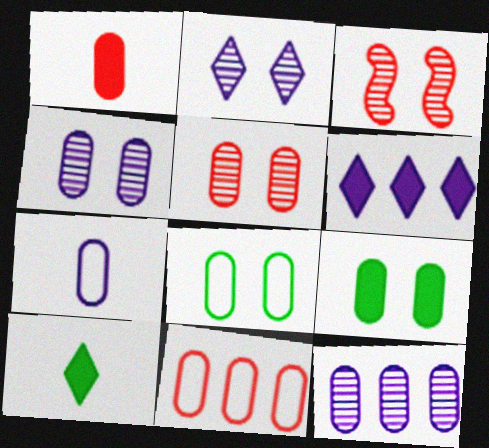[[1, 5, 11], 
[1, 8, 12], 
[7, 8, 11]]